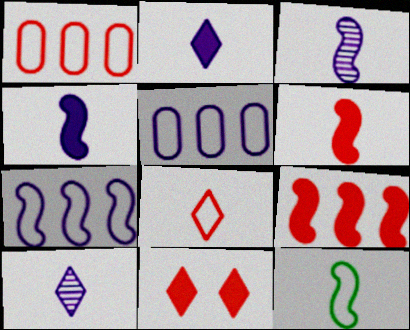[[3, 6, 12]]